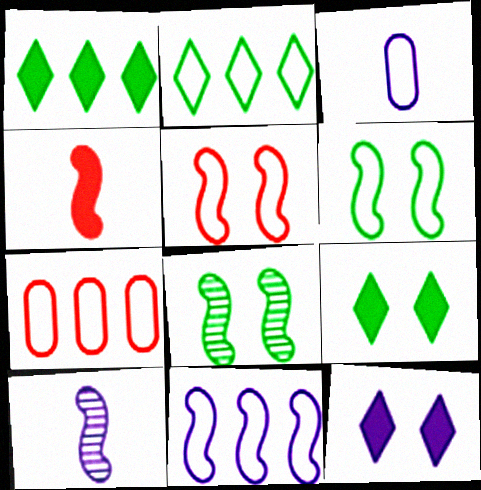[[2, 3, 5], 
[2, 7, 11], 
[4, 8, 11], 
[7, 9, 10]]